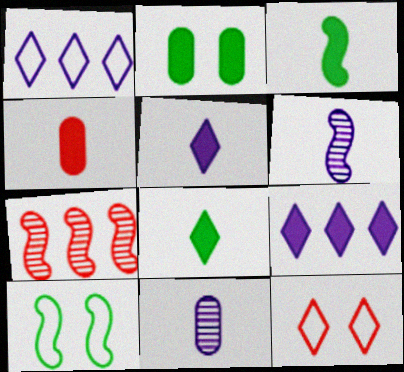[[3, 4, 5], 
[4, 7, 12]]